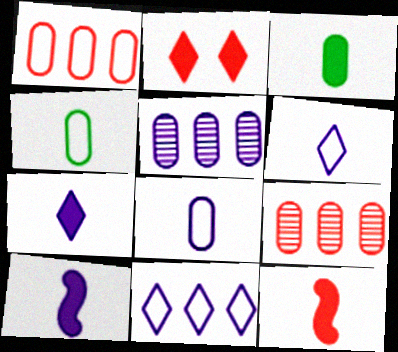[[3, 7, 12]]